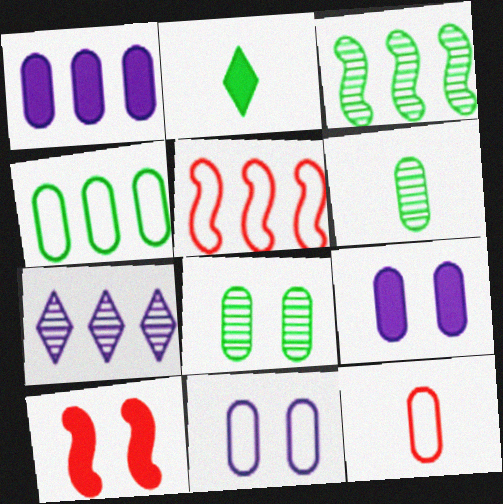[[1, 2, 10], 
[1, 8, 12], 
[4, 11, 12]]